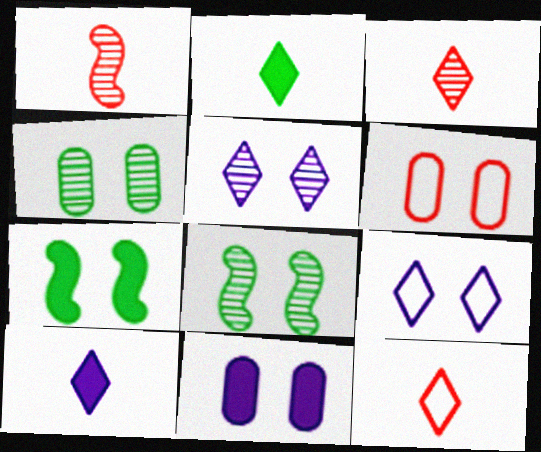[[4, 6, 11], 
[5, 6, 7]]